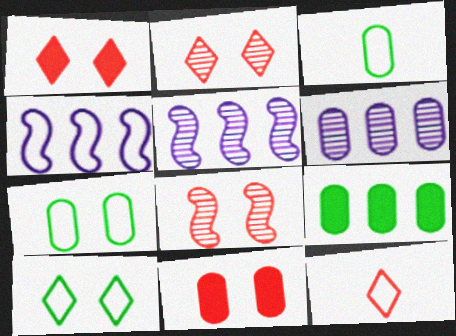[[1, 3, 5], 
[3, 6, 11], 
[4, 7, 12]]